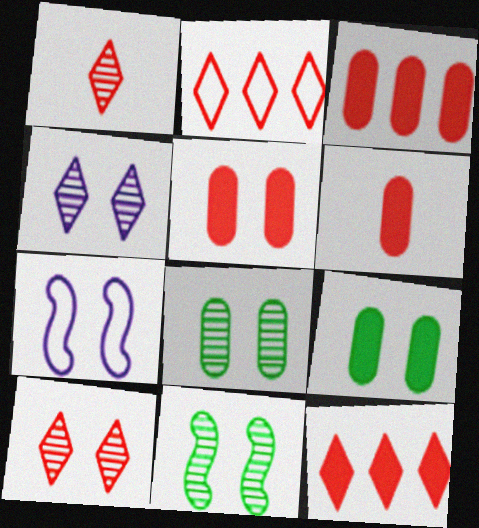[[3, 5, 6], 
[7, 9, 10]]